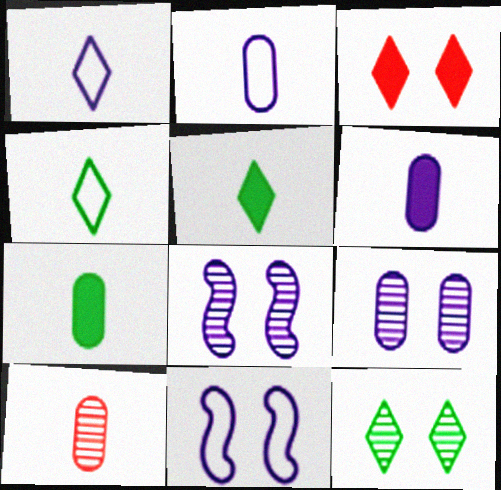[[2, 7, 10]]